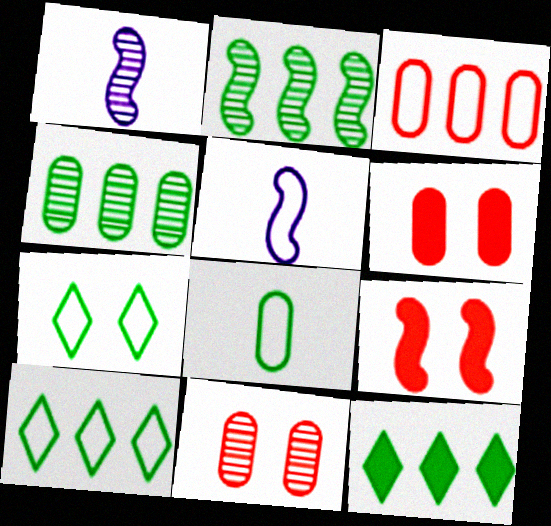[[1, 6, 10], 
[2, 5, 9], 
[3, 5, 7], 
[5, 11, 12]]